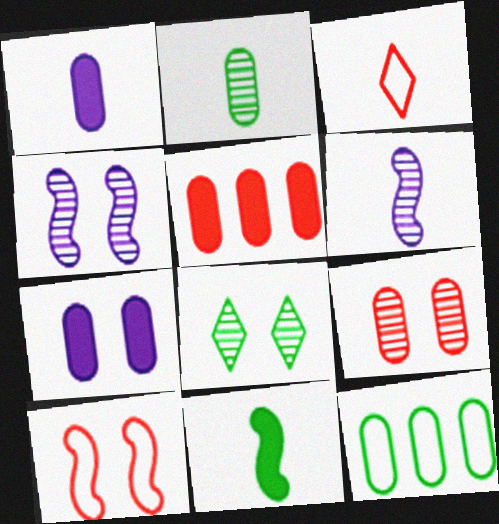[[1, 9, 12], 
[4, 8, 9], 
[7, 8, 10], 
[8, 11, 12]]